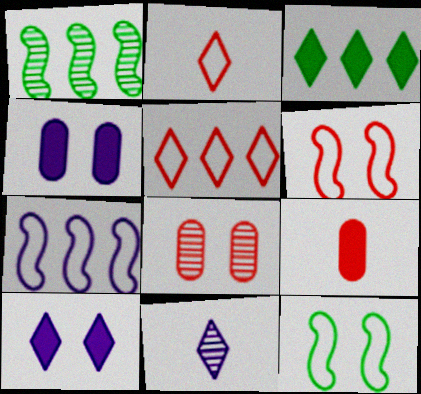[[1, 2, 4], 
[1, 8, 11], 
[4, 7, 11], 
[8, 10, 12]]